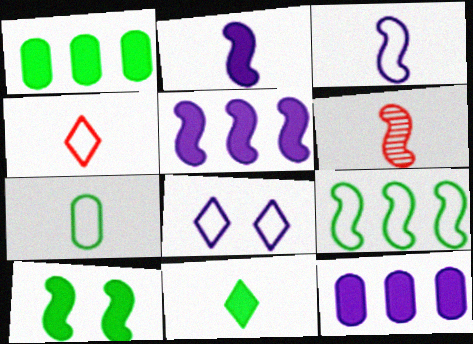[[1, 6, 8], 
[1, 10, 11], 
[3, 4, 7]]